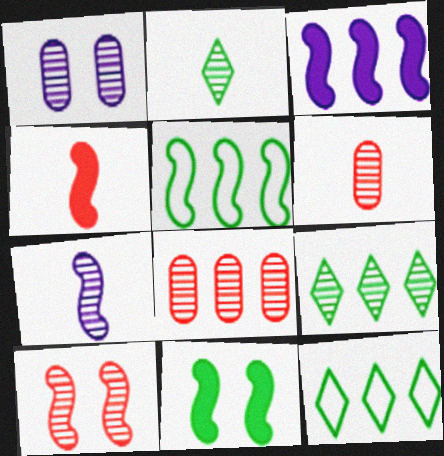[[1, 4, 12], 
[2, 6, 7], 
[3, 4, 11], 
[3, 8, 12]]